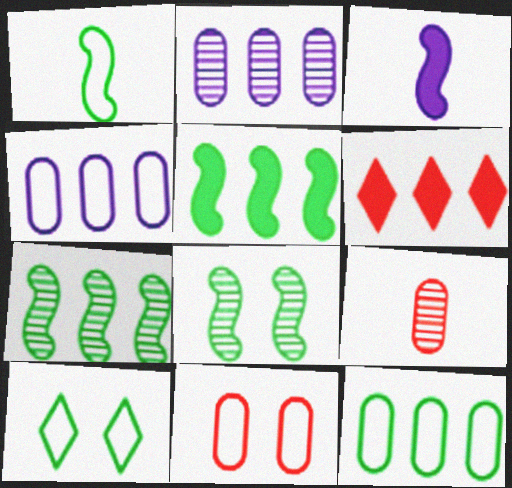[[1, 5, 8], 
[1, 10, 12], 
[4, 6, 7]]